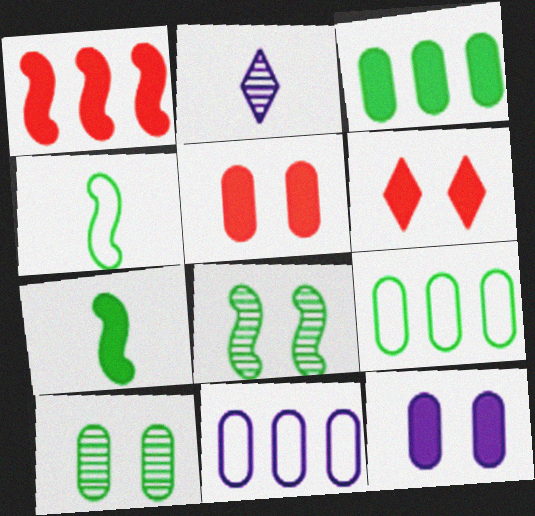[]